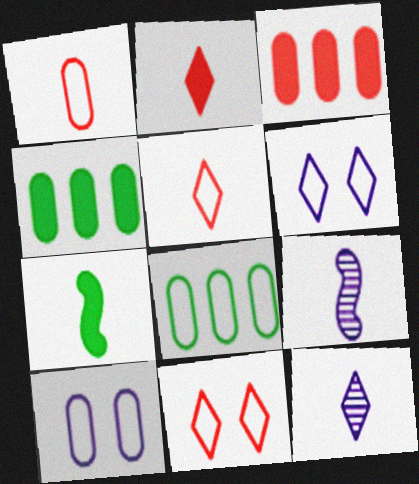[[1, 7, 12], 
[1, 8, 10], 
[4, 9, 11]]